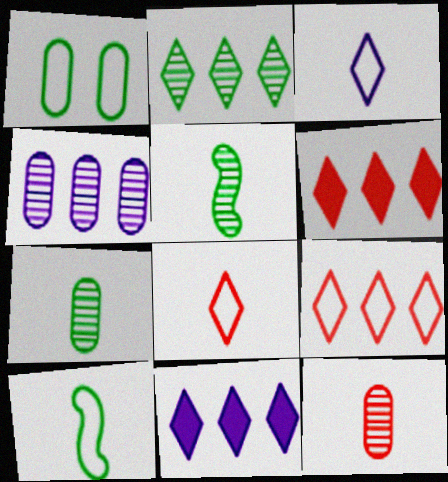[[2, 9, 11]]